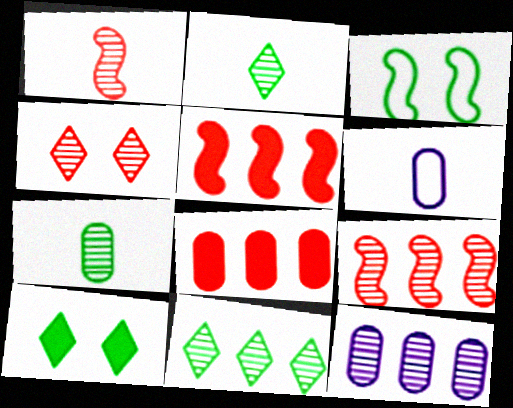[[6, 9, 10], 
[9, 11, 12]]